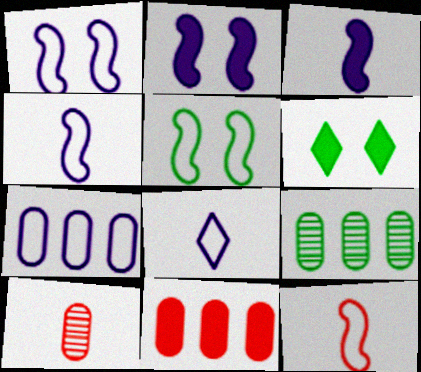[[1, 7, 8], 
[3, 6, 11], 
[7, 9, 11]]